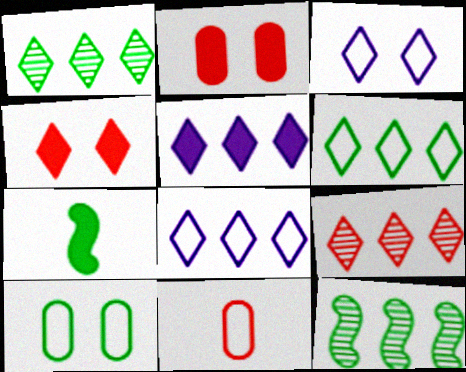[[1, 7, 10], 
[2, 5, 7], 
[5, 6, 9]]